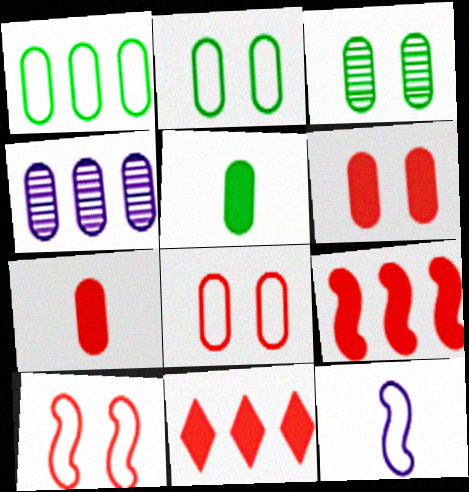[[1, 3, 5], 
[2, 4, 7], 
[3, 11, 12], 
[4, 5, 8]]